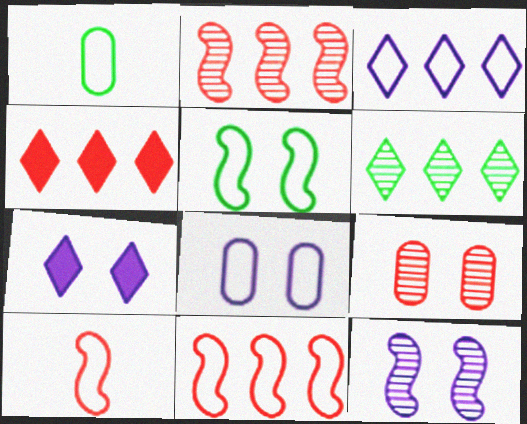[[1, 2, 7], 
[1, 4, 12], 
[3, 4, 6], 
[4, 9, 10], 
[5, 7, 9], 
[7, 8, 12]]